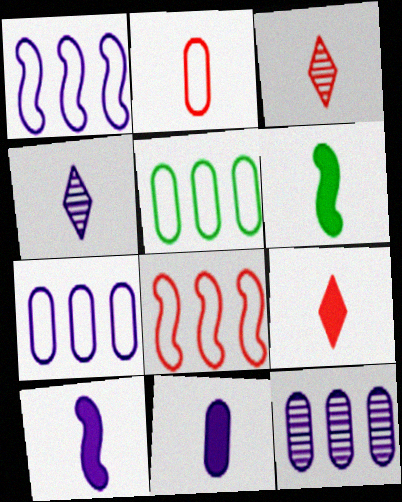[[2, 4, 6], 
[6, 9, 11]]